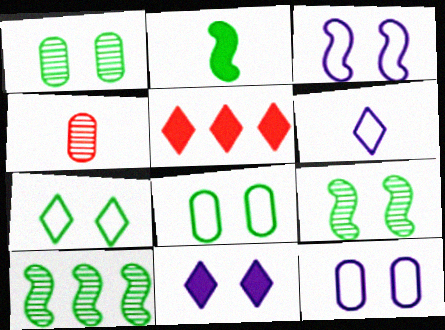[[2, 4, 6]]